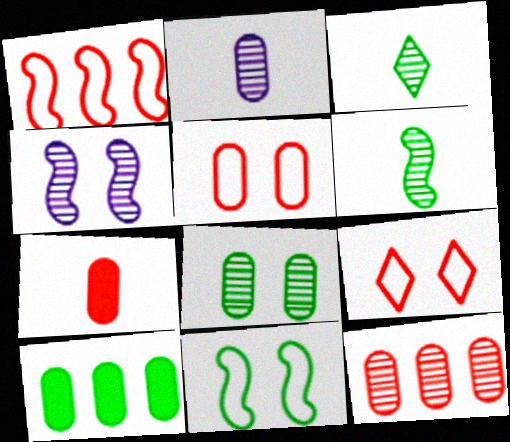[[2, 5, 10], 
[2, 8, 12], 
[3, 4, 12], 
[3, 10, 11], 
[5, 7, 12]]